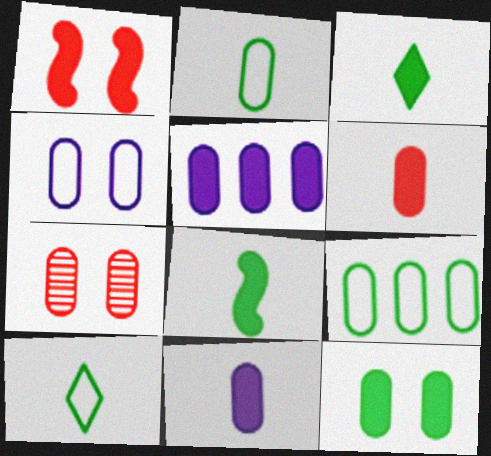[[1, 3, 5], 
[2, 5, 7], 
[4, 7, 12], 
[5, 6, 12], 
[7, 9, 11]]